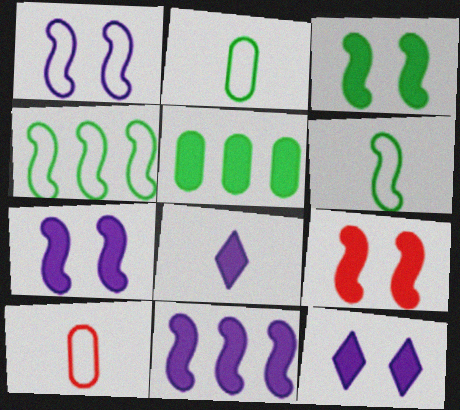[[3, 7, 9], 
[5, 8, 9]]